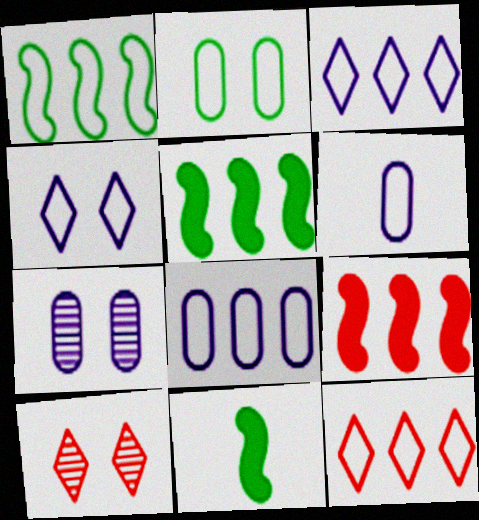[[1, 8, 12], 
[5, 6, 10], 
[7, 11, 12], 
[8, 10, 11]]